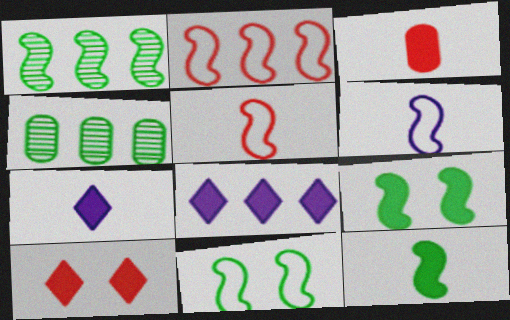[[1, 11, 12], 
[2, 4, 8], 
[2, 6, 11], 
[3, 7, 12], 
[3, 8, 9], 
[4, 6, 10]]